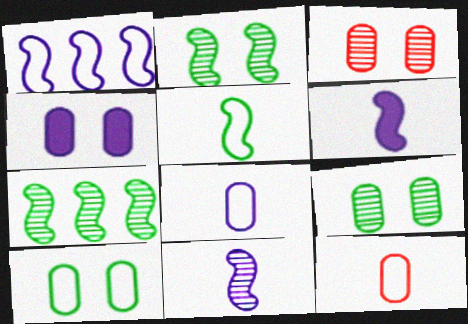[[3, 4, 10]]